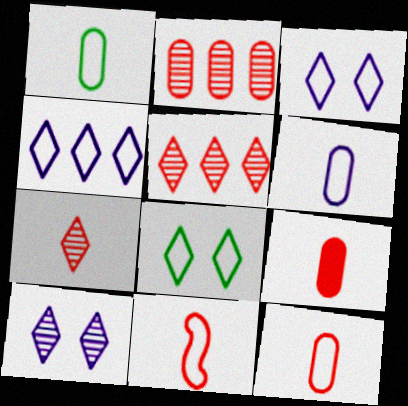[[1, 6, 12], 
[7, 9, 11]]